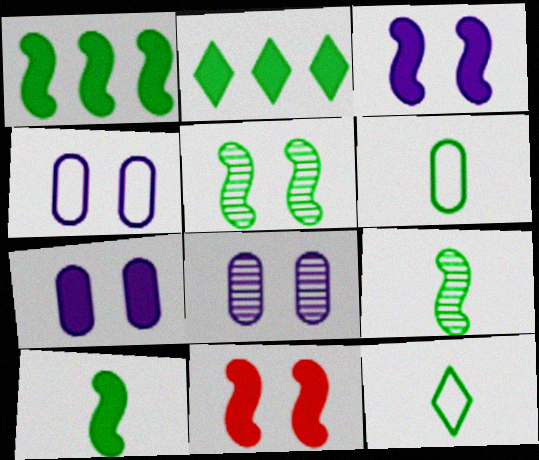[[2, 5, 6], 
[4, 7, 8]]